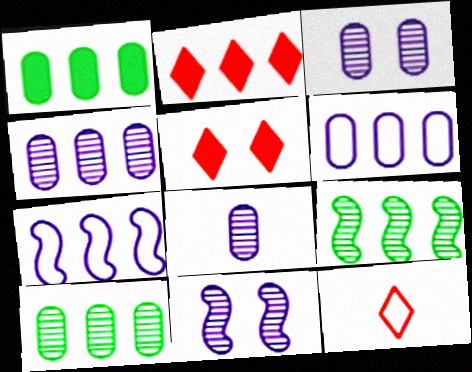[[1, 11, 12], 
[2, 6, 9], 
[2, 7, 10], 
[3, 4, 8]]